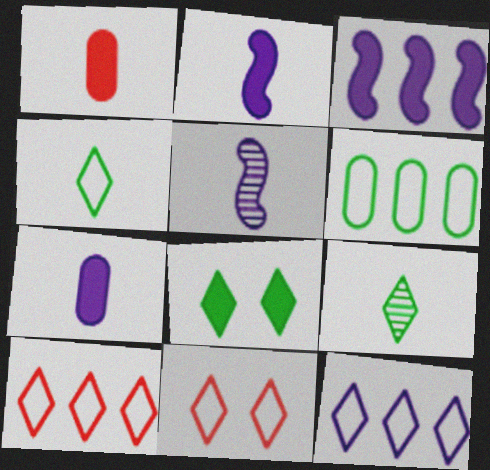[[1, 3, 8], 
[1, 4, 5], 
[4, 11, 12]]